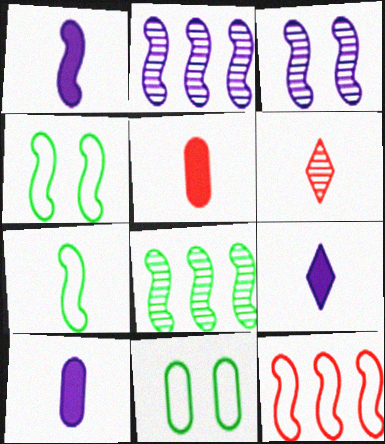[[1, 9, 10], 
[6, 7, 10]]